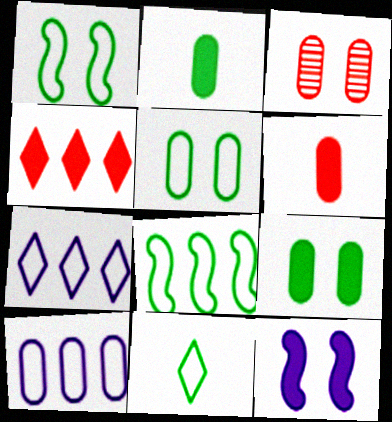[[2, 3, 10], 
[2, 4, 12], 
[5, 8, 11]]